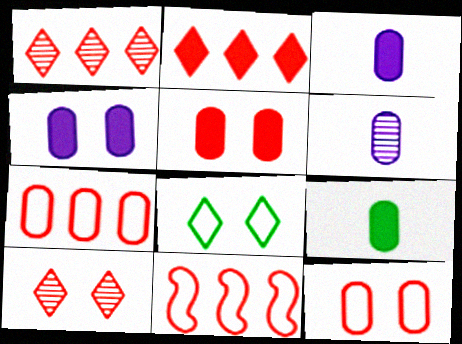[]